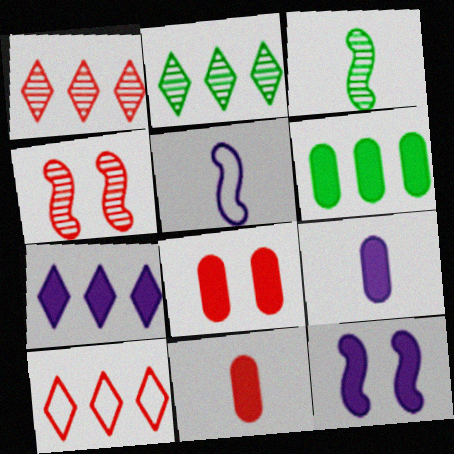[[2, 5, 8], 
[2, 7, 10], 
[4, 10, 11], 
[6, 8, 9], 
[7, 9, 12]]